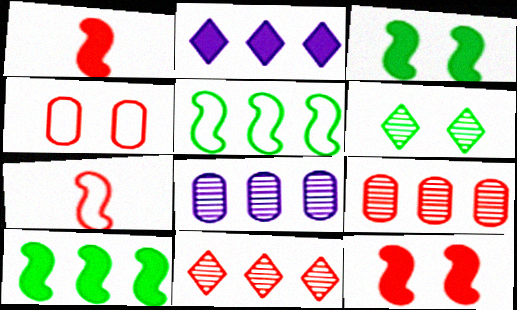[[1, 4, 11], 
[2, 5, 9]]